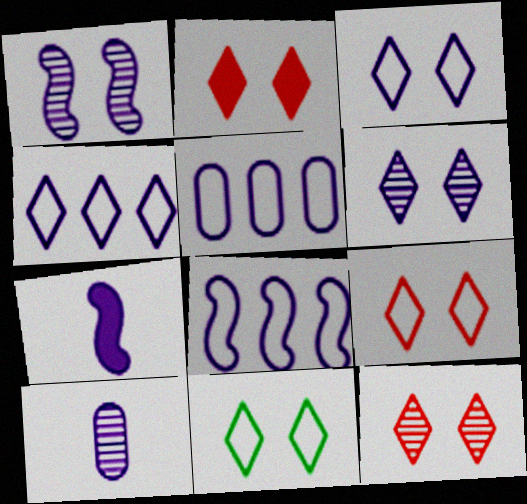[[1, 7, 8], 
[2, 6, 11], 
[2, 9, 12], 
[3, 9, 11], 
[4, 5, 8], 
[5, 6, 7]]